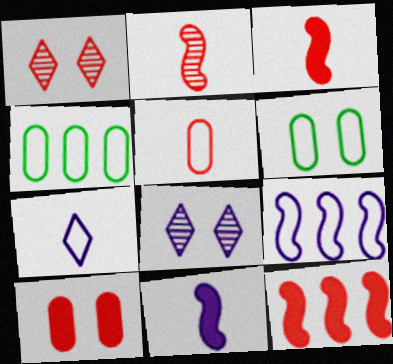[[1, 4, 11], 
[1, 5, 12], 
[3, 4, 8]]